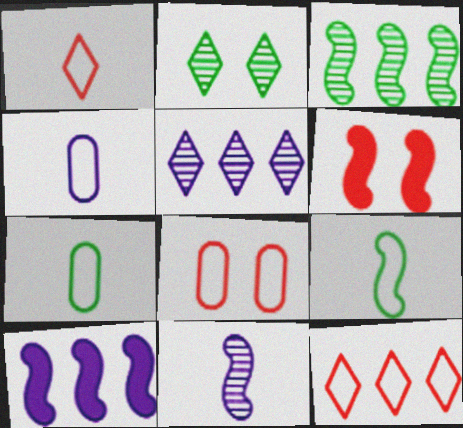[[1, 4, 9], 
[5, 6, 7]]